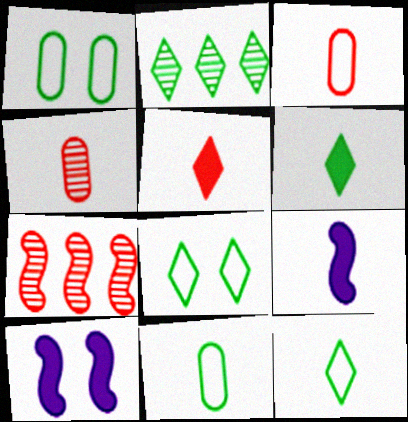[[2, 3, 10], 
[2, 6, 8], 
[4, 9, 12]]